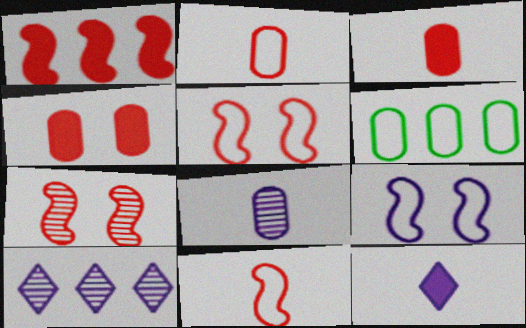[[1, 6, 10], 
[1, 7, 11], 
[4, 6, 8], 
[6, 7, 12]]